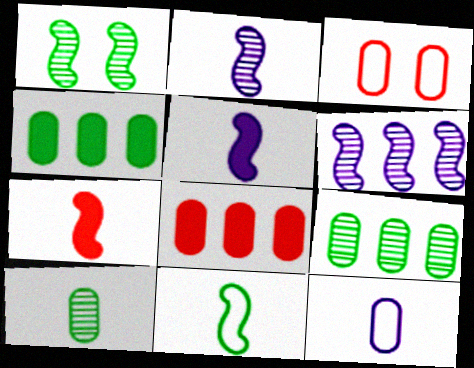[[2, 7, 11]]